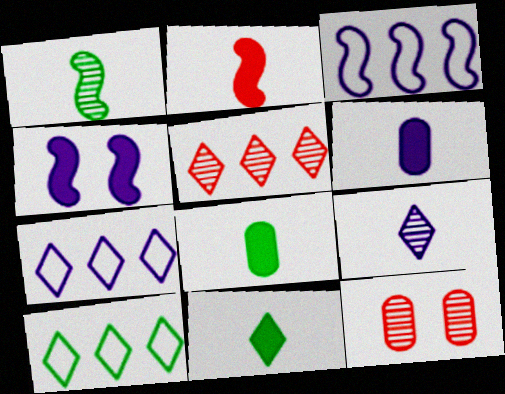[[2, 6, 11], 
[3, 11, 12]]